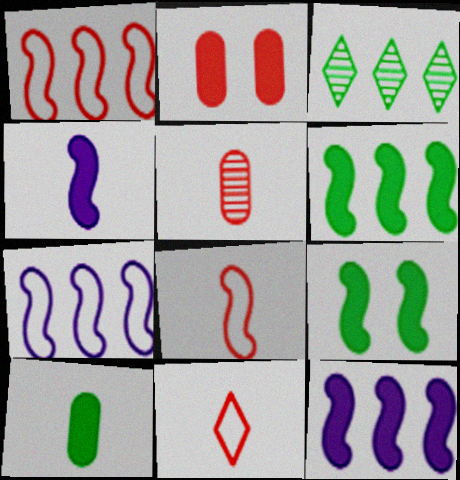[]